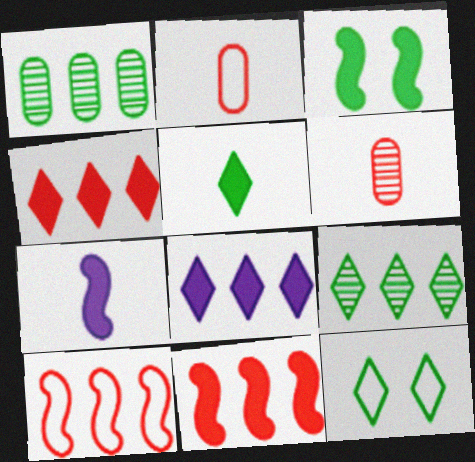[[1, 8, 10], 
[3, 7, 11], 
[5, 9, 12]]